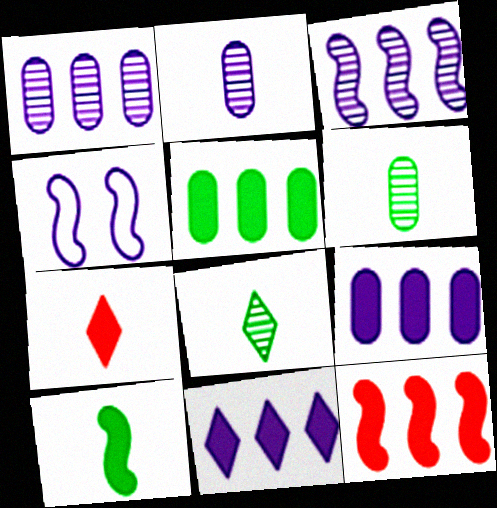[[2, 4, 11], 
[5, 11, 12]]